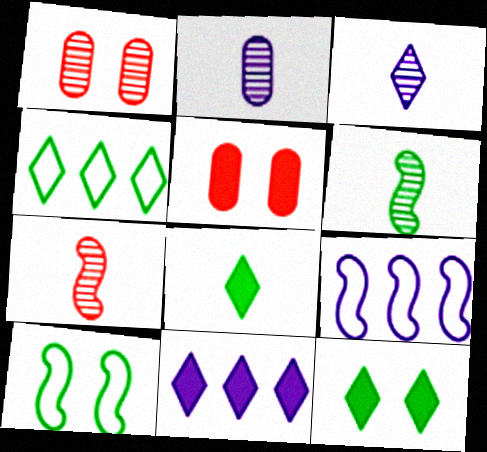[[1, 8, 9]]